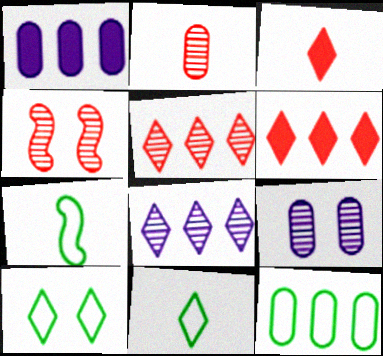[[1, 4, 11], 
[2, 4, 5], 
[3, 8, 10], 
[6, 7, 9], 
[7, 10, 12]]